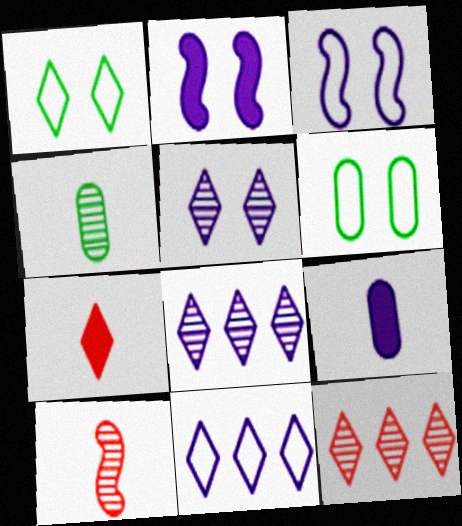[[1, 7, 8], 
[3, 8, 9]]